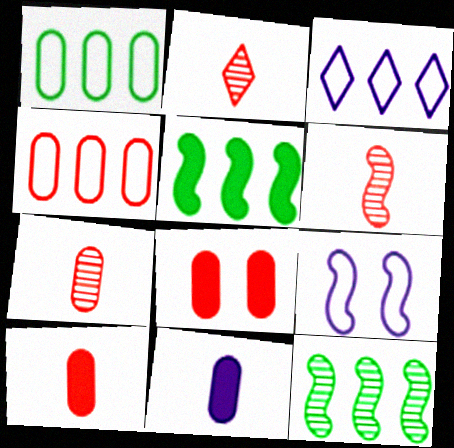[[2, 6, 7], 
[4, 7, 8], 
[5, 6, 9]]